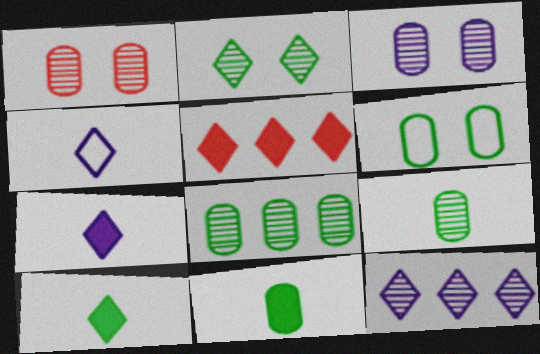[[2, 4, 5], 
[6, 8, 11]]